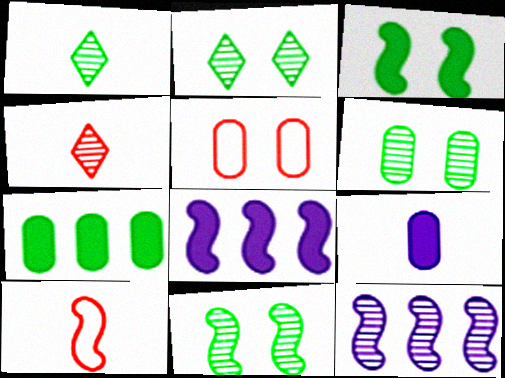[[1, 5, 8], 
[1, 9, 10], 
[2, 6, 11], 
[3, 10, 12], 
[4, 6, 12], 
[8, 10, 11]]